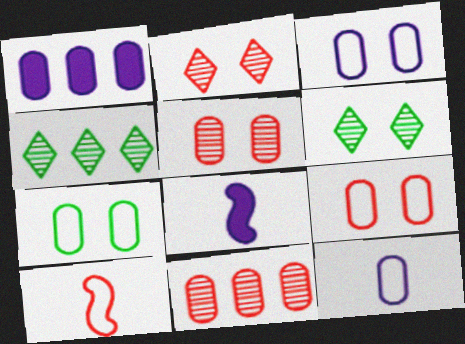[[1, 6, 10], 
[3, 7, 9], 
[4, 8, 9]]